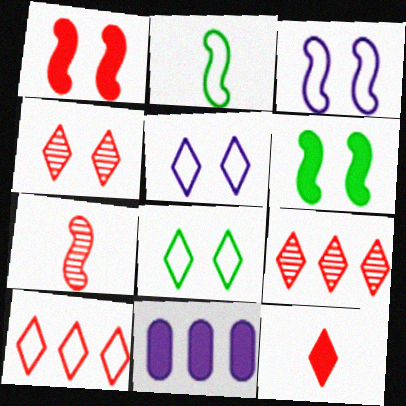[[2, 4, 11], 
[4, 10, 12], 
[6, 11, 12], 
[7, 8, 11]]